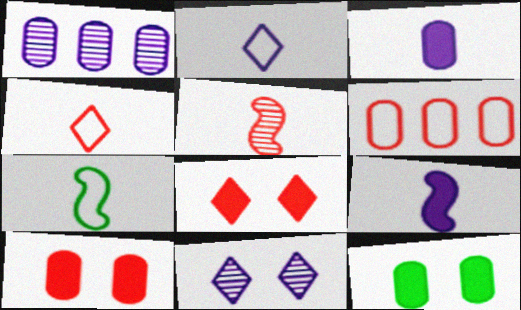[[1, 7, 8], 
[5, 6, 8], 
[5, 7, 9]]